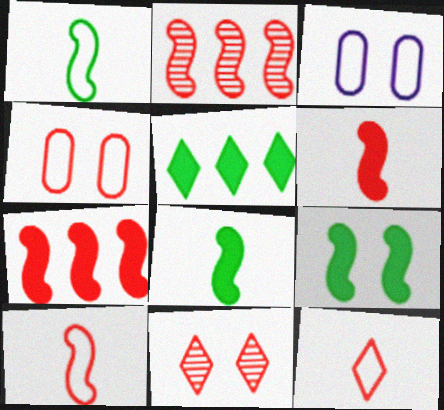[[3, 9, 11]]